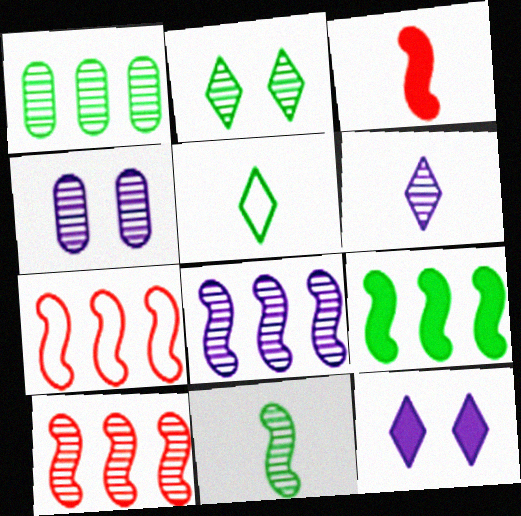[[1, 2, 11], 
[4, 6, 8], 
[7, 8, 9]]